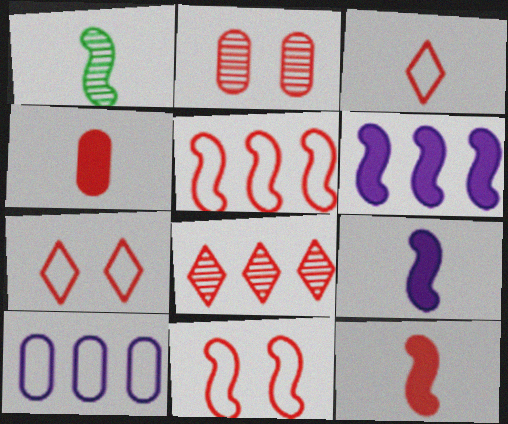[[1, 6, 11], 
[4, 8, 11]]